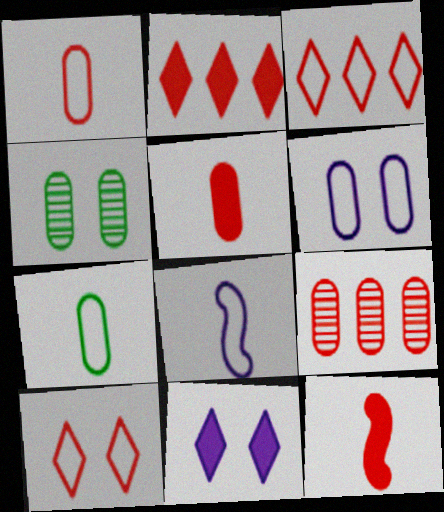[[2, 4, 8], 
[9, 10, 12]]